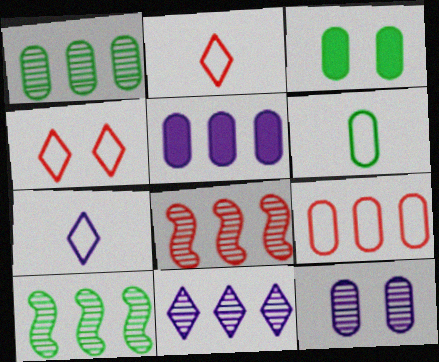[[1, 3, 6], 
[1, 5, 9], 
[1, 8, 11], 
[3, 7, 8]]